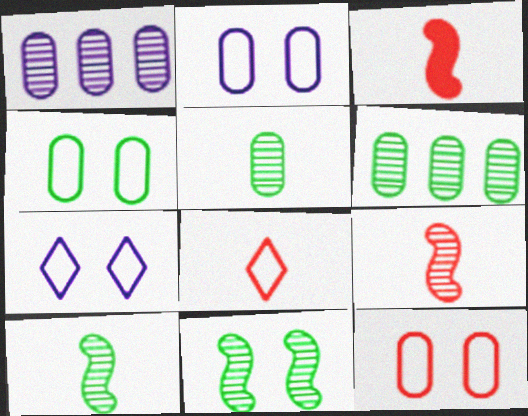[[2, 4, 12], 
[3, 6, 7]]